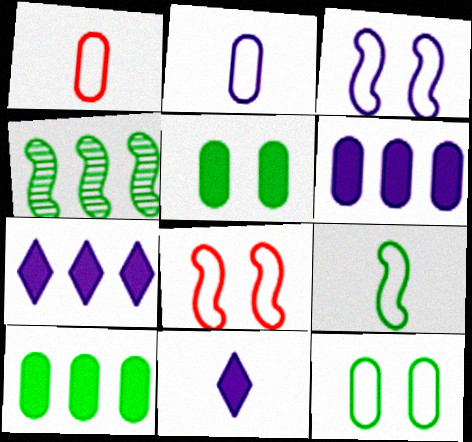[]